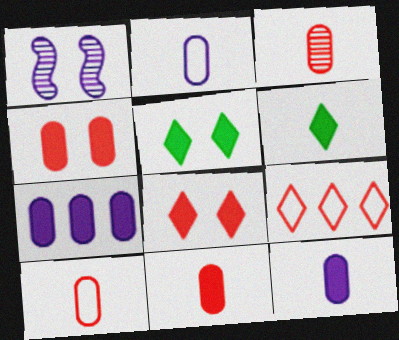[[3, 10, 11]]